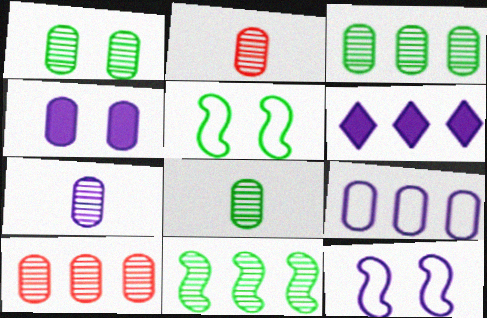[[1, 3, 8], 
[1, 7, 10], 
[2, 5, 6], 
[2, 7, 8], 
[4, 7, 9], 
[6, 7, 12]]